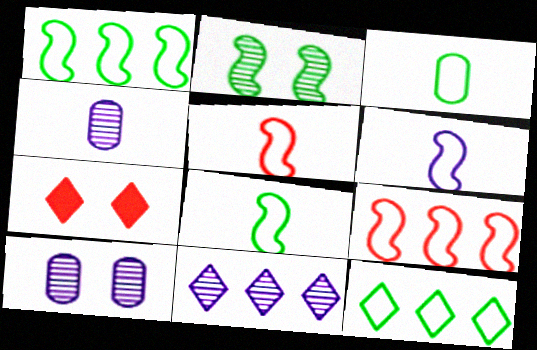[[1, 4, 7], 
[5, 6, 8]]